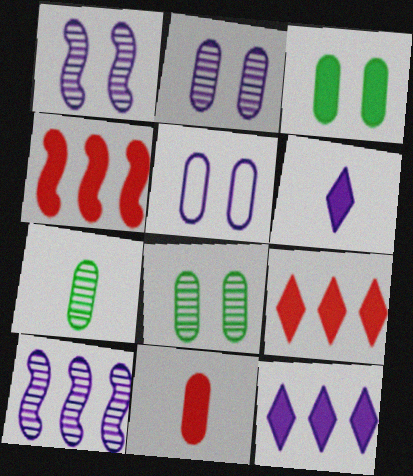[[3, 4, 6], 
[5, 6, 10]]